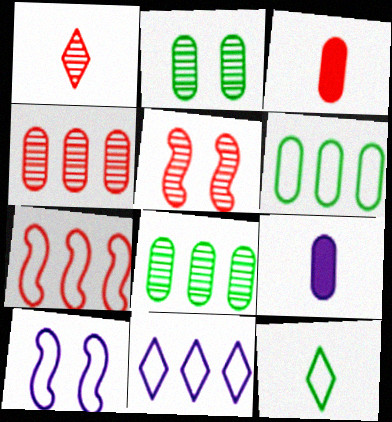[[1, 4, 5], 
[6, 7, 11]]